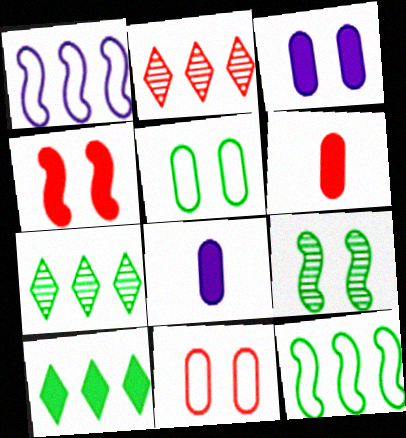[[4, 8, 10]]